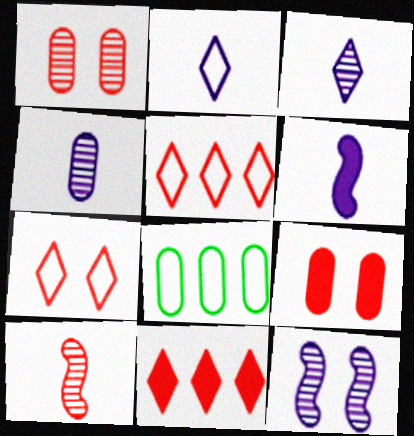[[2, 4, 6], 
[4, 8, 9], 
[5, 9, 10]]